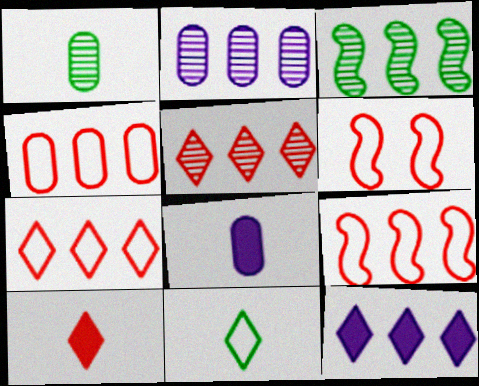[[1, 6, 12], 
[2, 3, 5], 
[3, 4, 12], 
[4, 7, 9]]